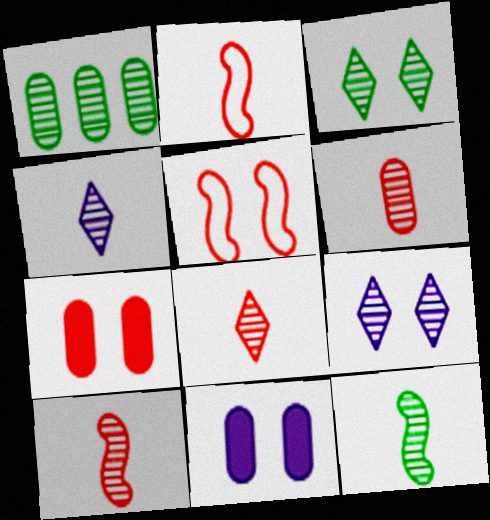[[1, 3, 12], 
[1, 9, 10], 
[3, 5, 11], 
[4, 6, 12], 
[6, 8, 10]]